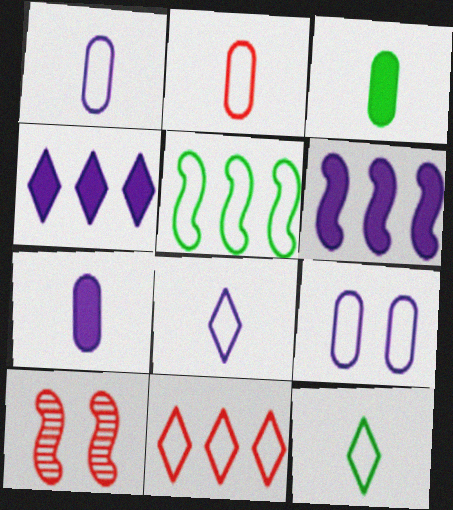[]